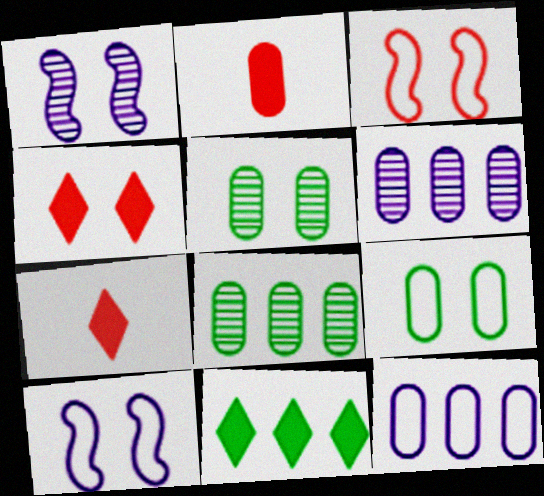[[1, 4, 9], 
[2, 5, 12], 
[2, 6, 9], 
[4, 5, 10], 
[7, 8, 10]]